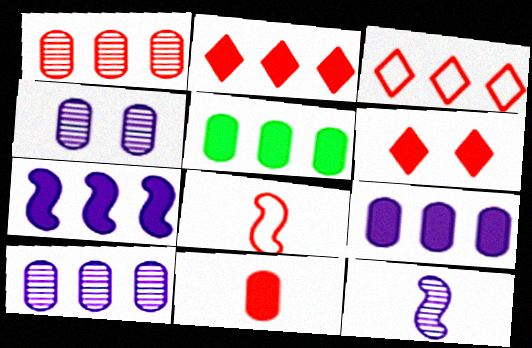[[1, 6, 8], 
[2, 5, 7]]